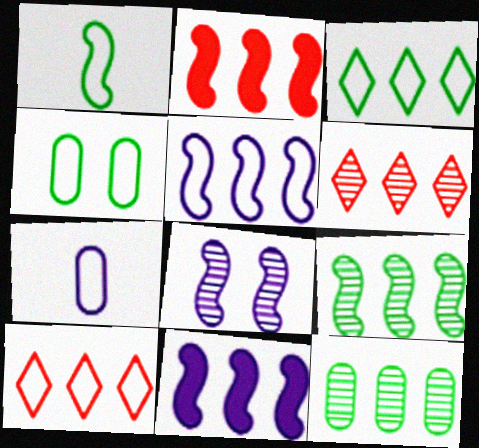[[1, 2, 8], 
[1, 3, 4], 
[2, 5, 9], 
[10, 11, 12]]